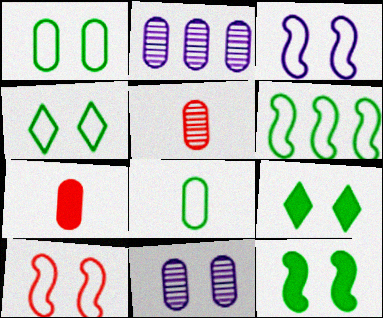[[1, 2, 7], 
[4, 6, 8], 
[9, 10, 11]]